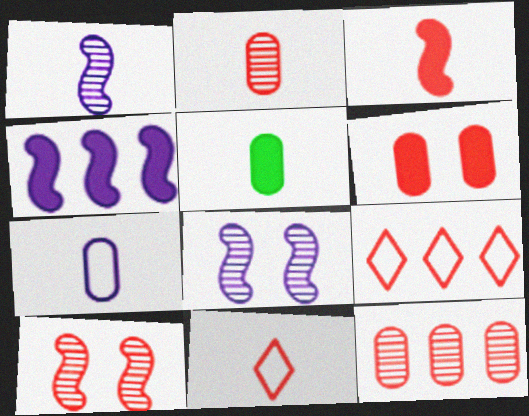[[1, 5, 11], 
[2, 3, 11], 
[2, 5, 7], 
[5, 8, 9]]